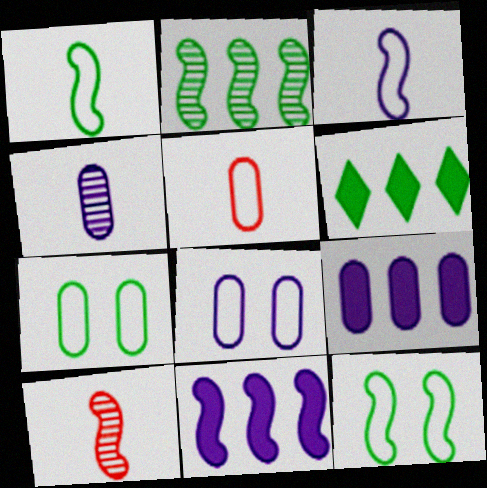[[4, 8, 9], 
[6, 8, 10], 
[10, 11, 12]]